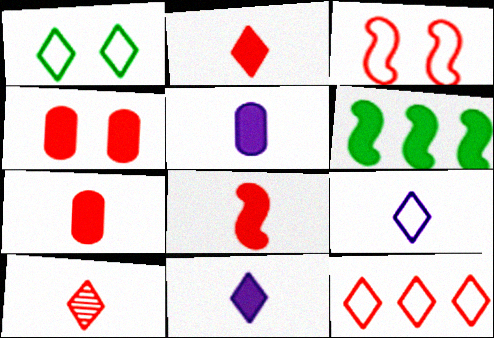[[1, 9, 12], 
[2, 7, 8], 
[4, 6, 11]]